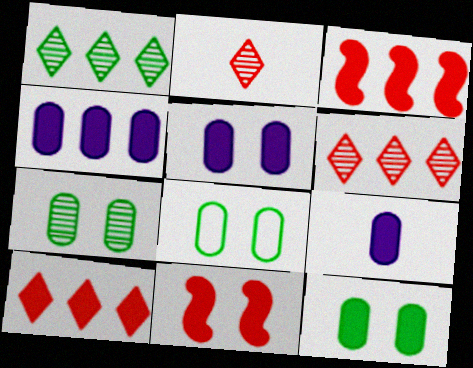[[4, 5, 9], 
[7, 8, 12]]